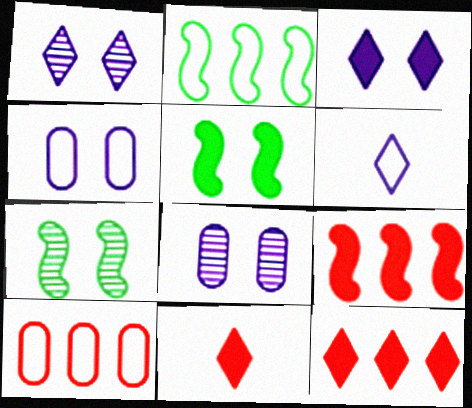[[2, 8, 11]]